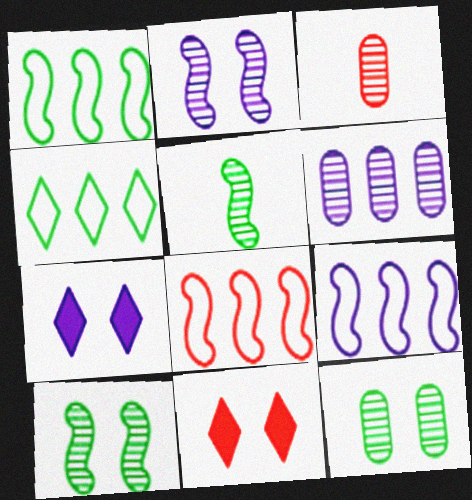[[1, 3, 7], 
[1, 8, 9], 
[3, 6, 12], 
[3, 8, 11]]